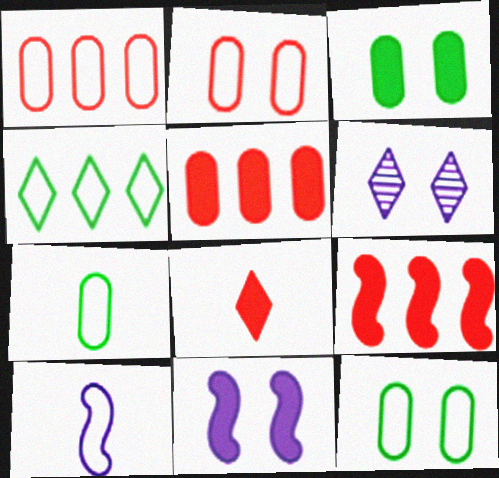[[2, 4, 10], 
[4, 6, 8], 
[6, 7, 9]]